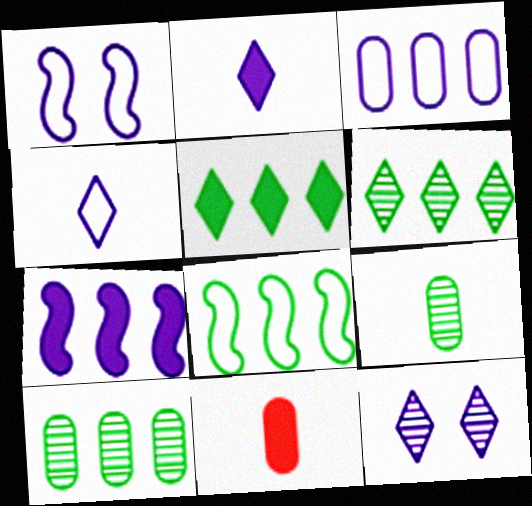[[1, 3, 4], 
[1, 6, 11], 
[5, 8, 10], 
[8, 11, 12]]